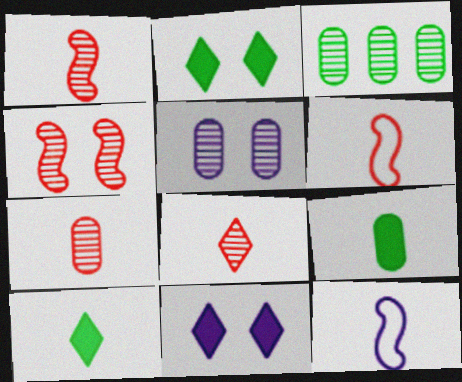[[1, 7, 8], 
[3, 5, 7], 
[3, 6, 11], 
[7, 10, 12], 
[8, 9, 12]]